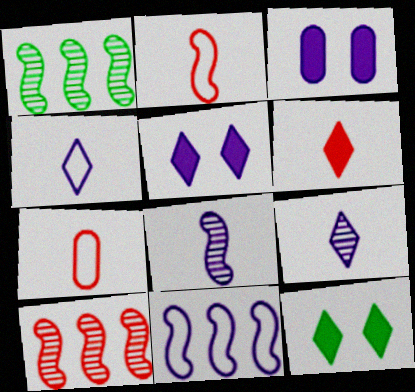[[1, 5, 7], 
[3, 9, 11]]